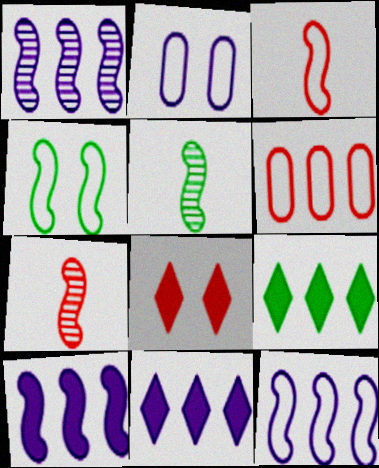[[1, 6, 9], 
[1, 10, 12], 
[2, 7, 9], 
[3, 4, 12], 
[4, 7, 10], 
[6, 7, 8]]